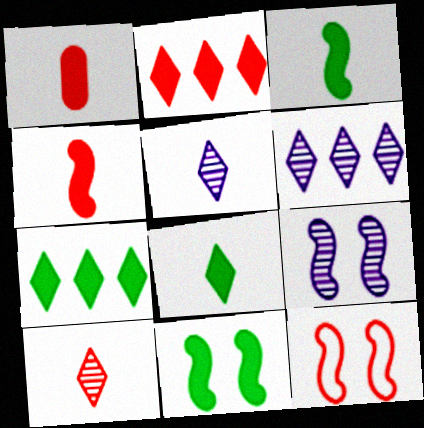[[9, 11, 12]]